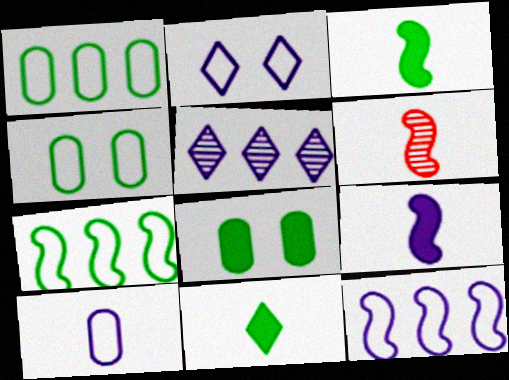[[2, 10, 12], 
[6, 10, 11]]